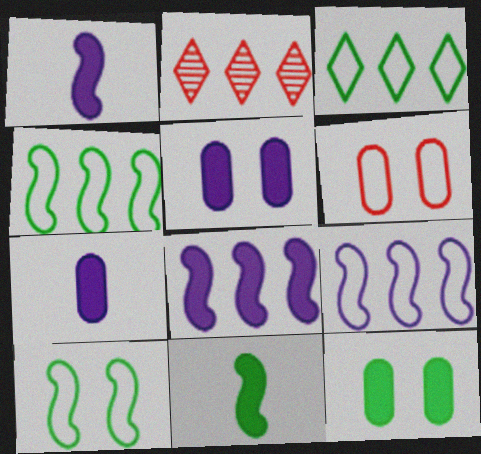[[2, 7, 10]]